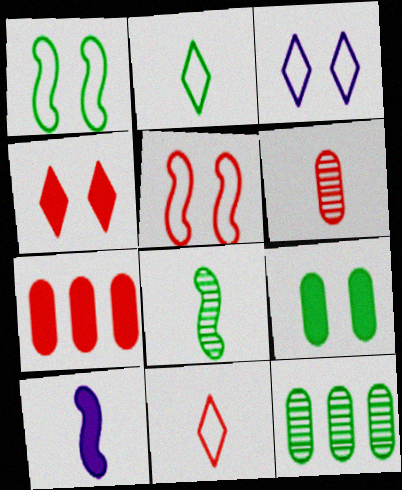[[2, 6, 10], 
[3, 7, 8]]